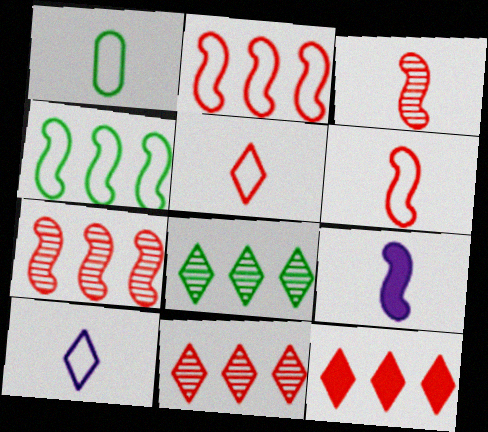[[1, 6, 10]]